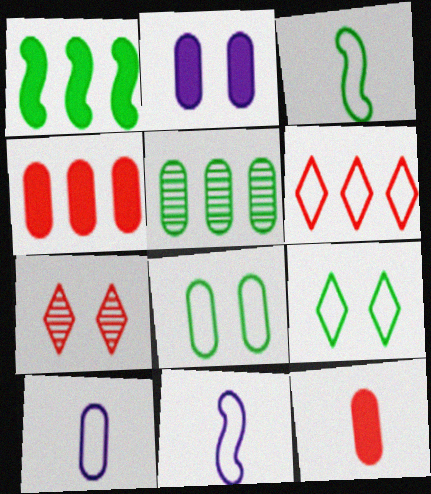[[1, 7, 10], 
[6, 8, 11]]